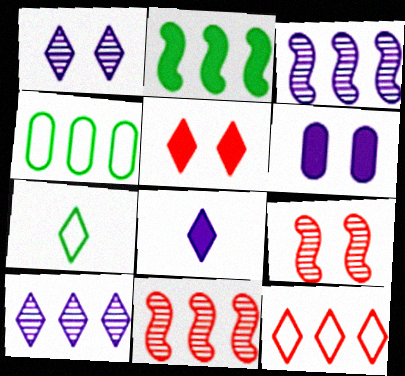[[4, 8, 9], 
[5, 7, 10], 
[6, 7, 11]]